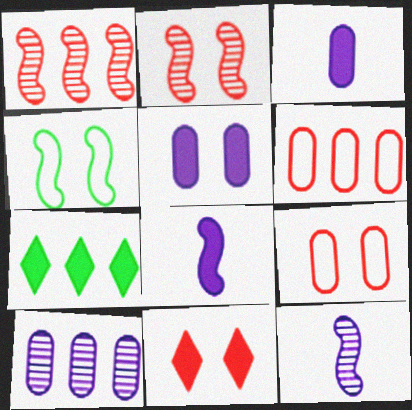[[1, 4, 8], 
[2, 9, 11], 
[7, 9, 12]]